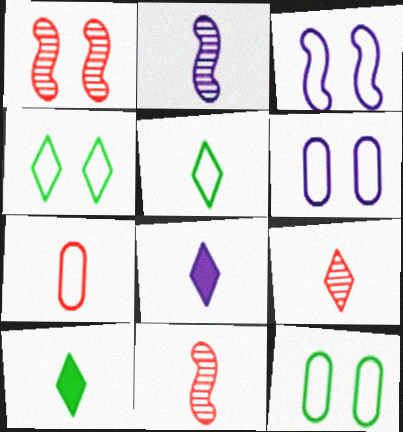[[2, 7, 10], 
[5, 8, 9]]